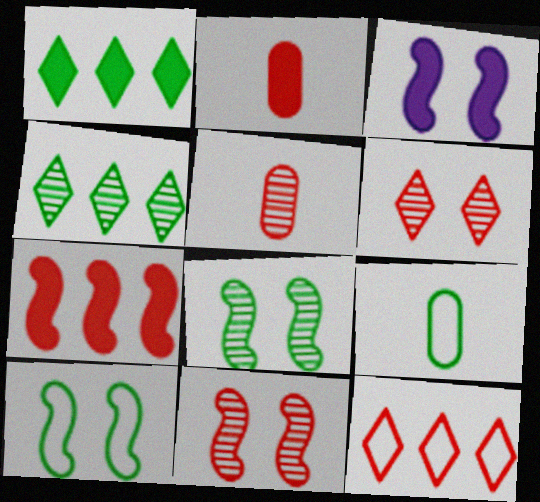[[1, 2, 3], 
[1, 8, 9], 
[2, 11, 12], 
[3, 10, 11]]